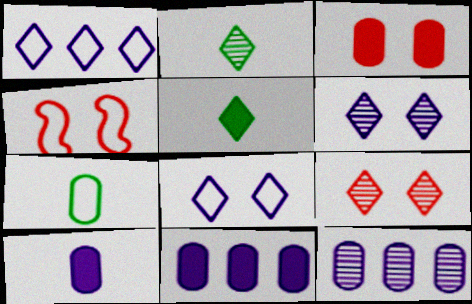[[1, 4, 7], 
[1, 5, 9], 
[2, 4, 11], 
[3, 4, 9], 
[3, 7, 12], 
[4, 5, 12]]